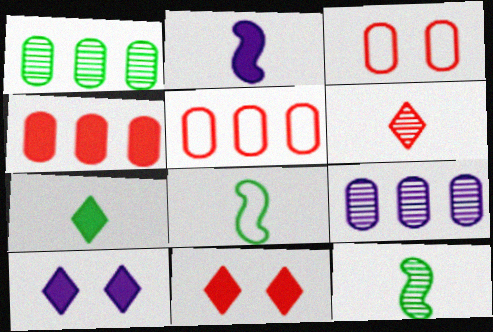[[5, 10, 12], 
[8, 9, 11]]